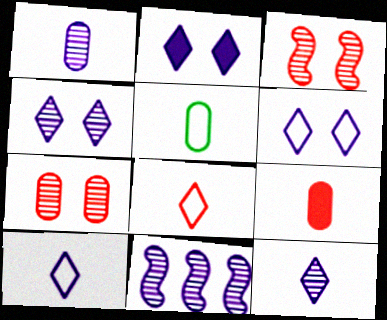[[1, 4, 11], 
[1, 5, 9], 
[2, 4, 6]]